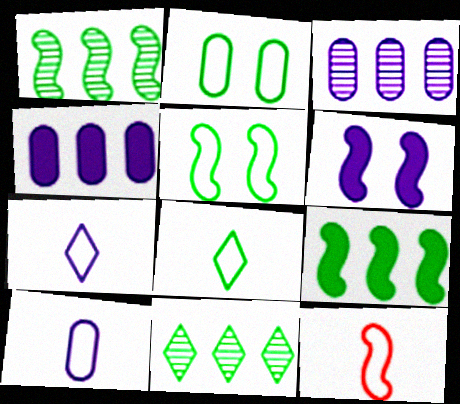[[1, 6, 12], 
[3, 6, 7], 
[8, 10, 12]]